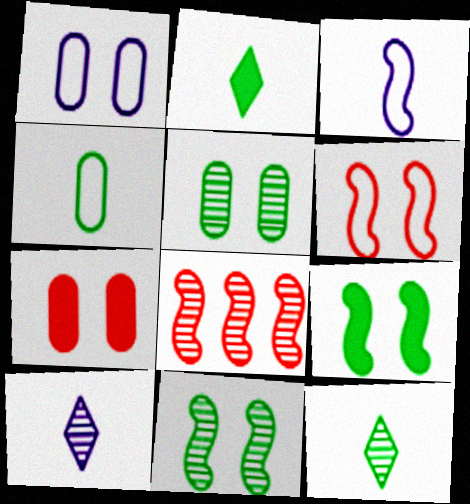[[1, 2, 8], 
[1, 5, 7], 
[3, 8, 9], 
[5, 8, 10]]